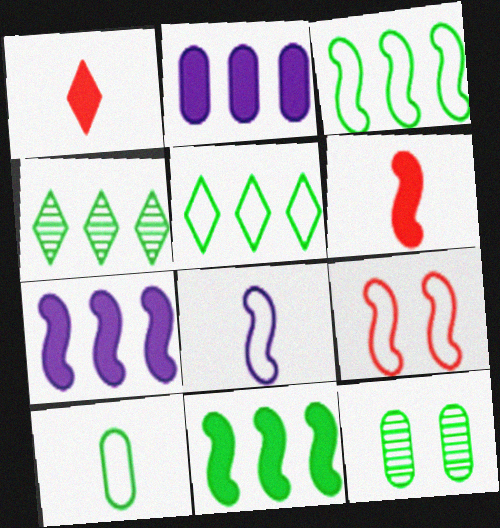[[3, 8, 9]]